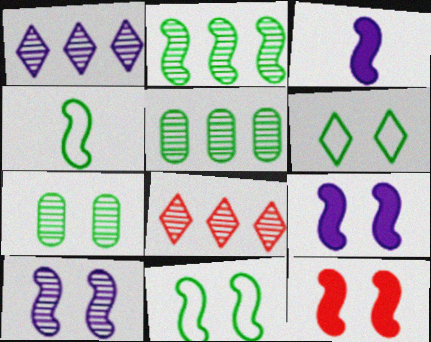[[10, 11, 12]]